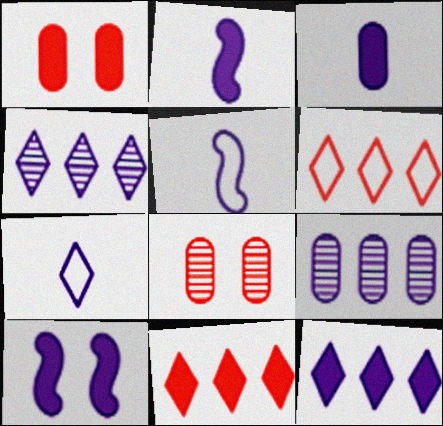[[3, 10, 12], 
[7, 9, 10]]